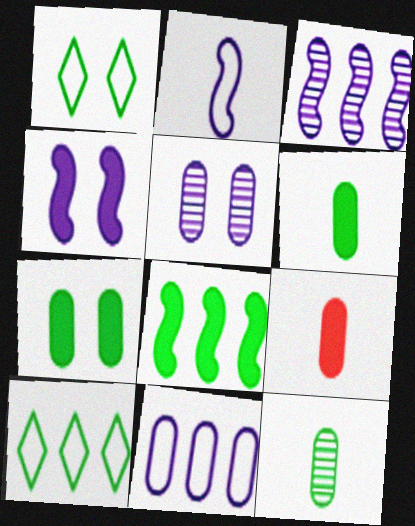[[1, 3, 9], 
[1, 8, 12], 
[2, 3, 4]]